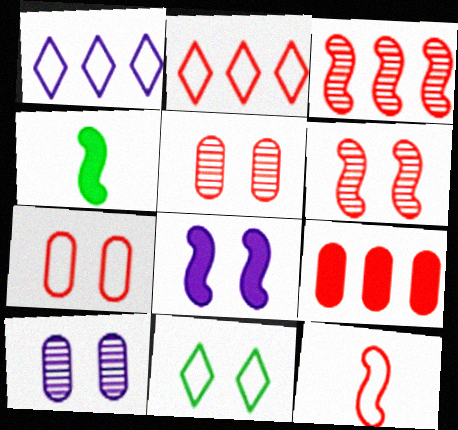[[1, 4, 5], 
[2, 3, 9], 
[2, 4, 10], 
[2, 7, 12], 
[5, 8, 11]]